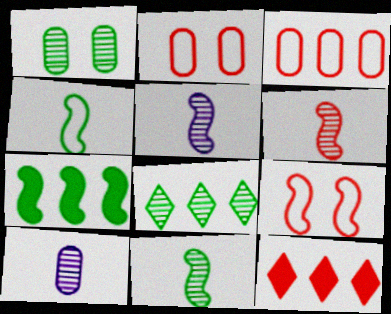[[1, 8, 11], 
[2, 6, 12], 
[5, 6, 11], 
[5, 7, 9]]